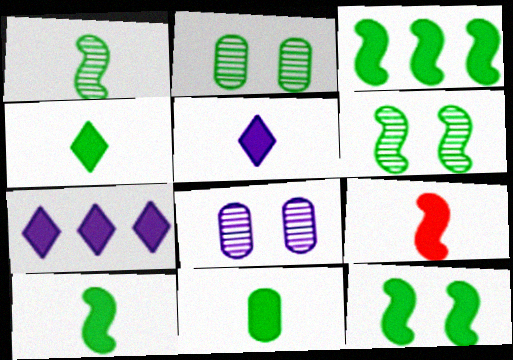[[3, 10, 12], 
[4, 10, 11], 
[5, 9, 11]]